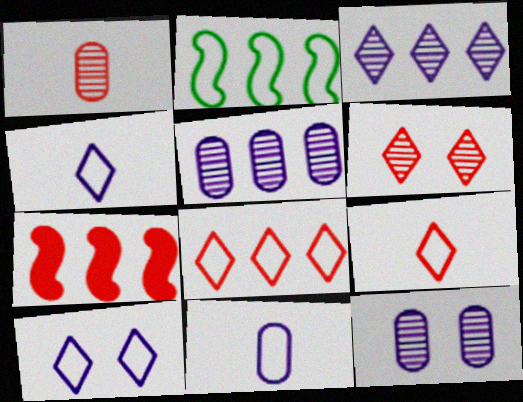[]